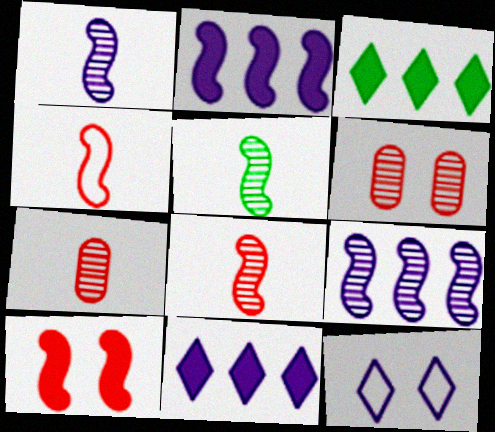[[1, 5, 8]]